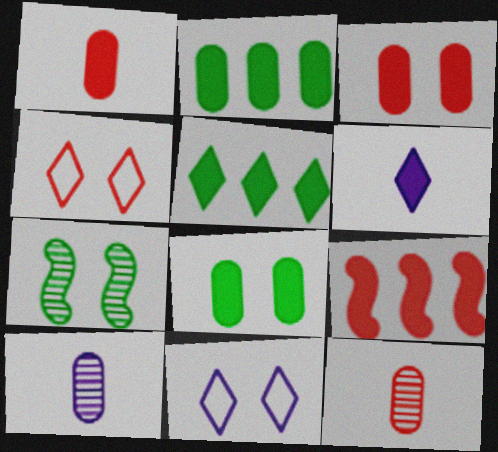[[3, 7, 11], 
[4, 9, 12], 
[6, 8, 9]]